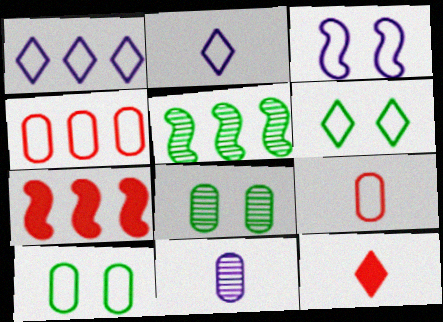[[2, 7, 8], 
[6, 7, 11]]